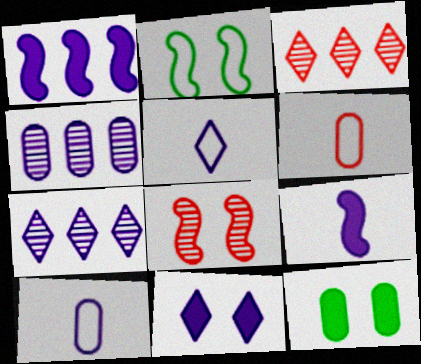[[4, 6, 12], 
[5, 7, 11]]